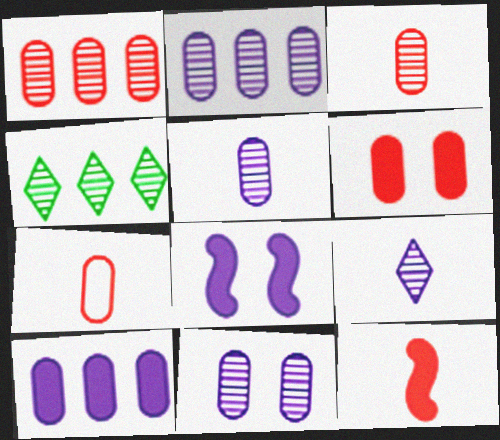[[1, 6, 7], 
[2, 5, 11], 
[4, 7, 8]]